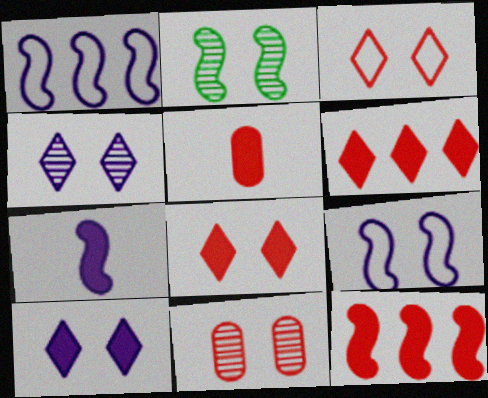[[2, 4, 11], 
[5, 8, 12]]